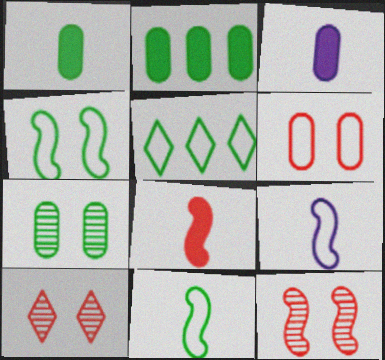[[2, 9, 10], 
[3, 5, 12], 
[5, 6, 9]]